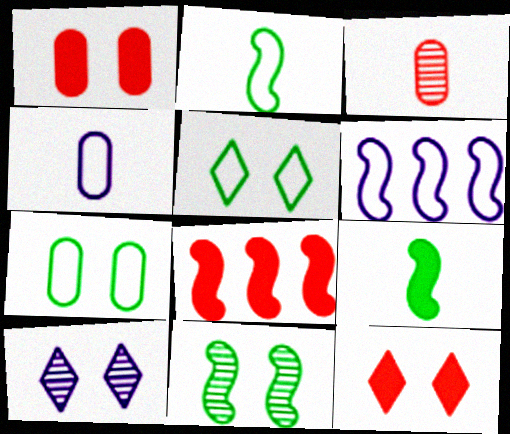[[5, 10, 12]]